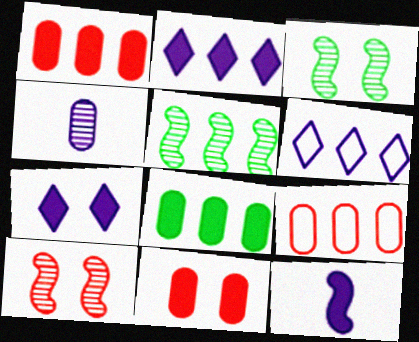[[1, 5, 6], 
[2, 5, 9]]